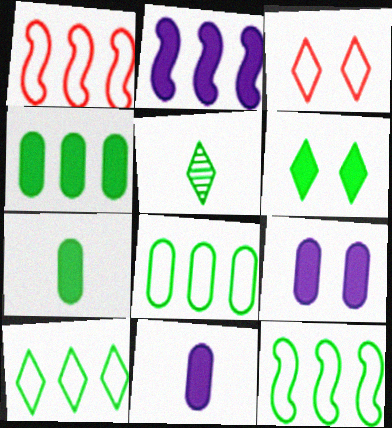[[1, 5, 9], 
[5, 6, 10], 
[8, 10, 12]]